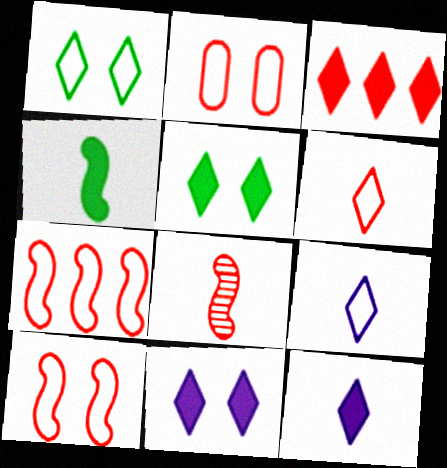[[2, 3, 8], 
[2, 6, 7], 
[3, 5, 12]]